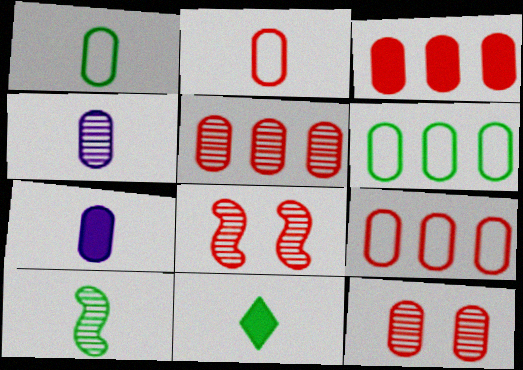[[1, 10, 11], 
[2, 3, 12], 
[3, 5, 9], 
[6, 7, 12]]